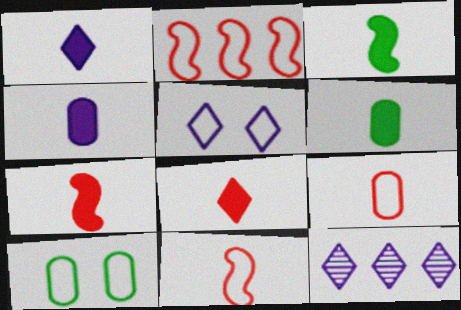[[1, 5, 12], 
[1, 6, 7], 
[3, 4, 8], 
[7, 10, 12]]